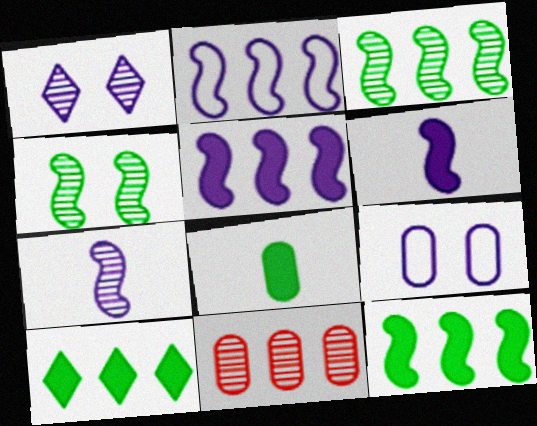[[2, 10, 11], 
[8, 9, 11]]